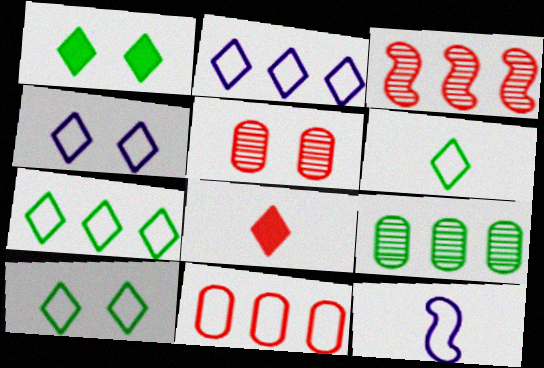[[6, 7, 10], 
[10, 11, 12]]